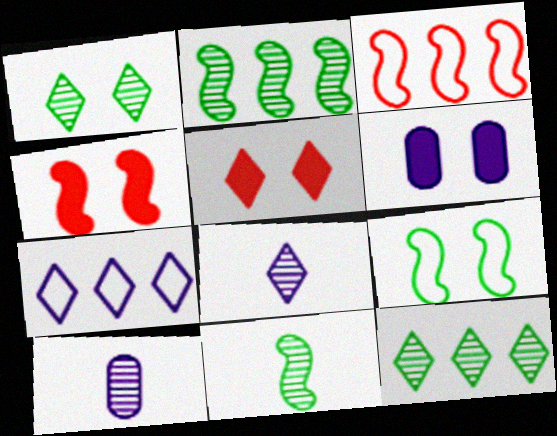[]